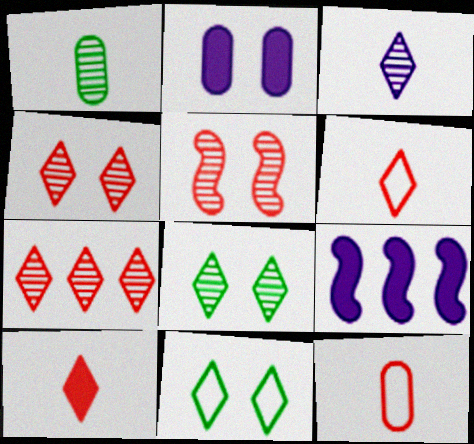[[2, 5, 11], 
[3, 7, 8], 
[8, 9, 12]]